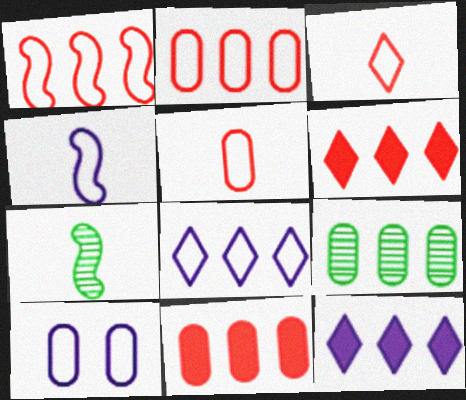[[1, 9, 12], 
[4, 8, 10], 
[6, 7, 10]]